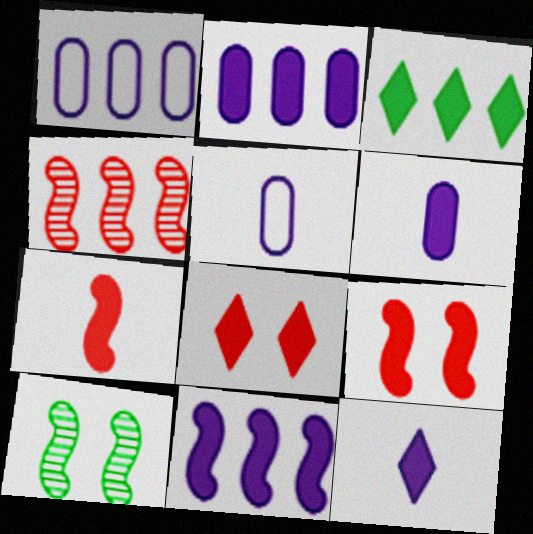[[1, 3, 4], 
[3, 6, 9], 
[3, 8, 12]]